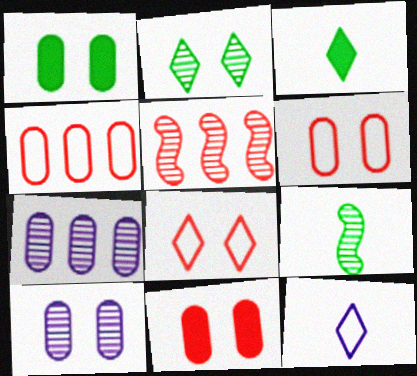[[1, 5, 12], 
[1, 6, 10]]